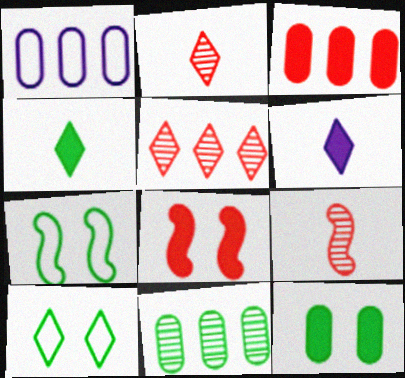[[1, 3, 11], 
[4, 7, 11], 
[5, 6, 10]]